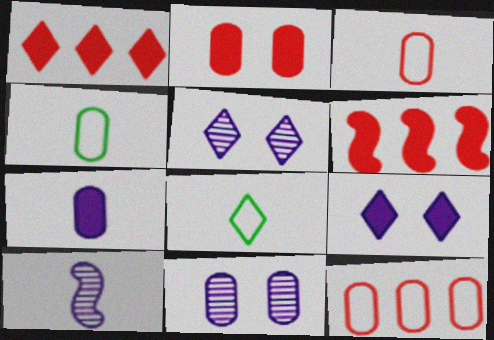[[1, 5, 8], 
[4, 5, 6], 
[6, 8, 11]]